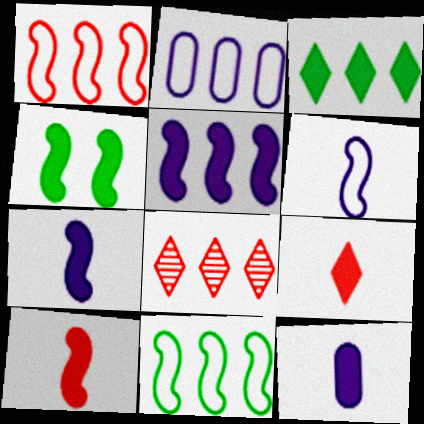[[4, 5, 10]]